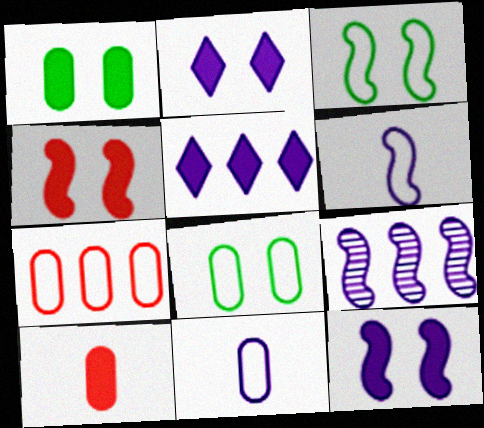[[1, 2, 4], 
[2, 9, 11], 
[6, 9, 12], 
[7, 8, 11]]